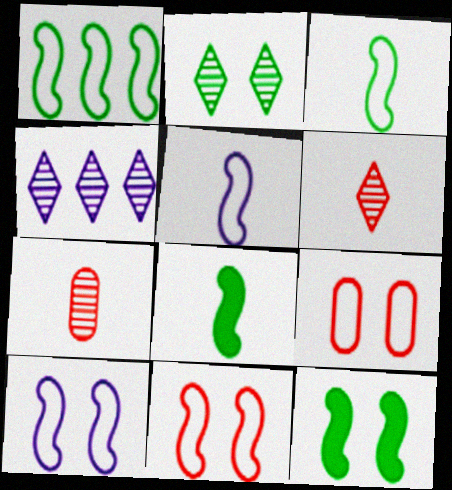[[1, 5, 11], 
[2, 4, 6], 
[4, 8, 9]]